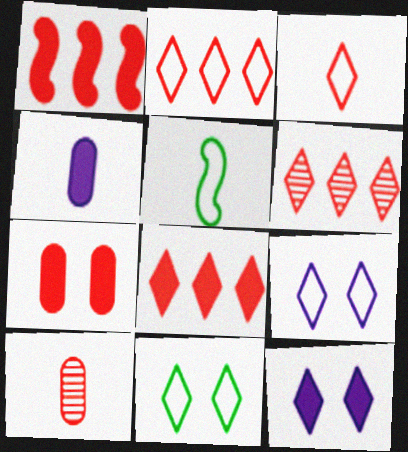[[2, 6, 8]]